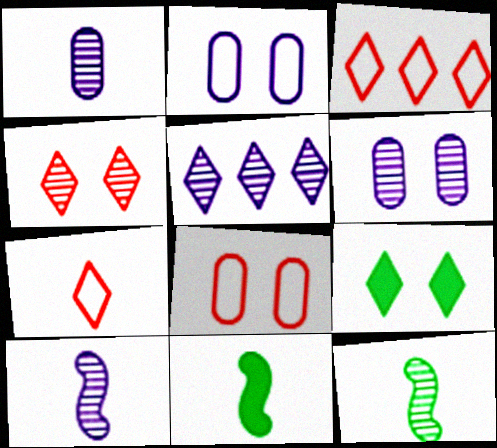[[1, 7, 11], 
[3, 6, 11], 
[5, 6, 10], 
[5, 7, 9], 
[5, 8, 11]]